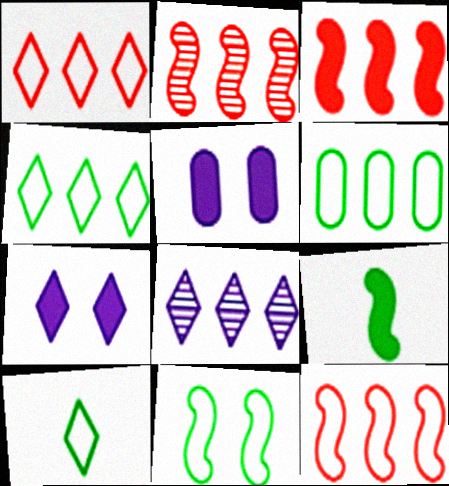[[2, 3, 12], 
[2, 5, 10], 
[3, 6, 8], 
[6, 10, 11]]